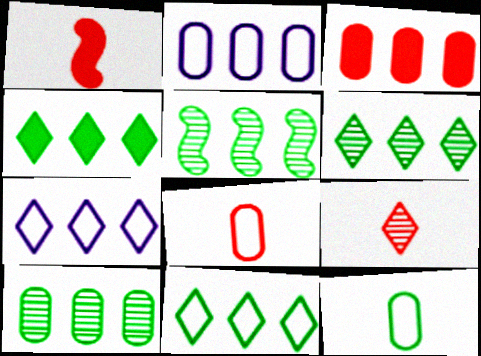[[1, 8, 9], 
[2, 3, 10], 
[3, 5, 7], 
[4, 6, 11], 
[5, 6, 10]]